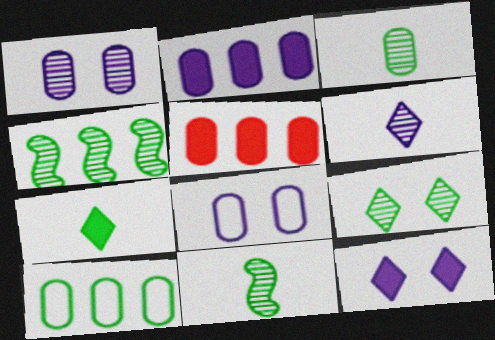[[3, 4, 9], 
[3, 5, 8]]